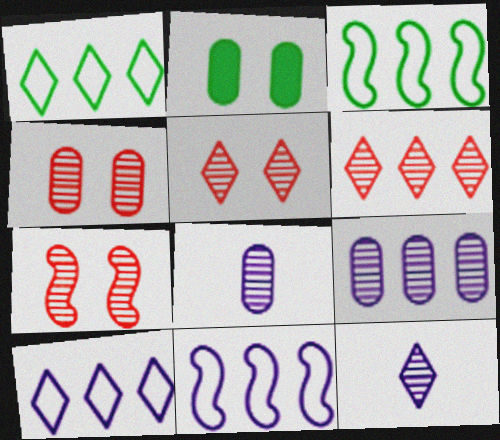[[4, 5, 7]]